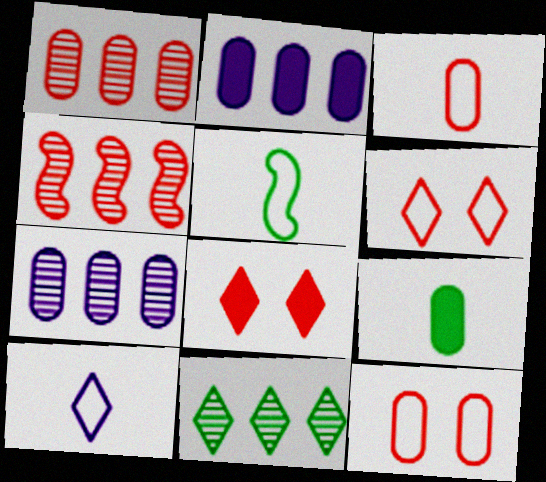[[3, 4, 8], 
[3, 5, 10], 
[4, 7, 11], 
[5, 7, 8], 
[7, 9, 12], 
[8, 10, 11]]